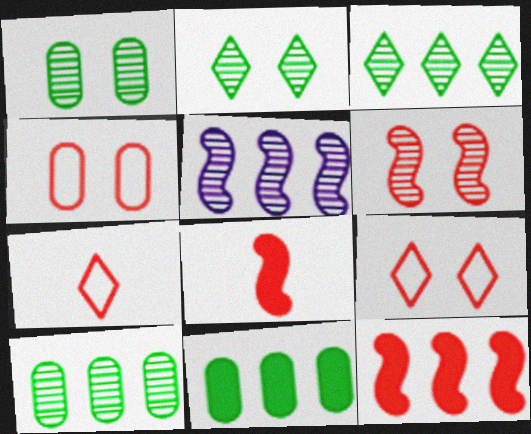[]